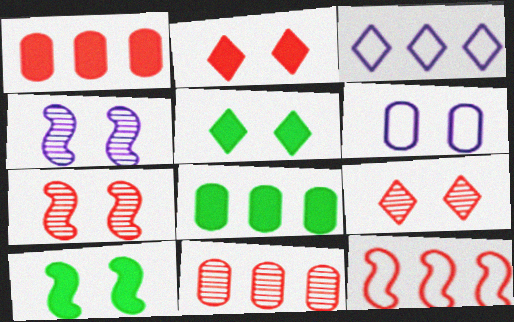[[5, 6, 7], 
[6, 9, 10]]